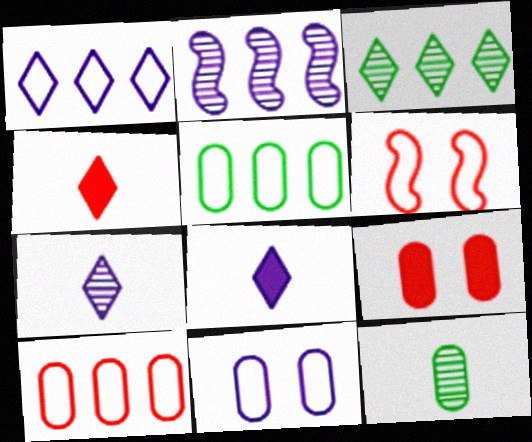[[2, 8, 11]]